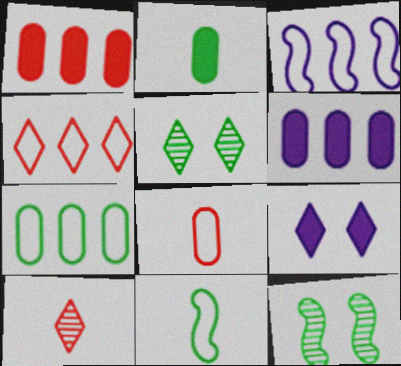[[3, 4, 7]]